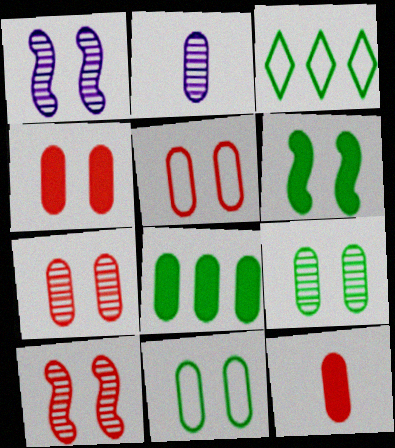[[1, 3, 12], 
[2, 5, 8], 
[4, 5, 7]]